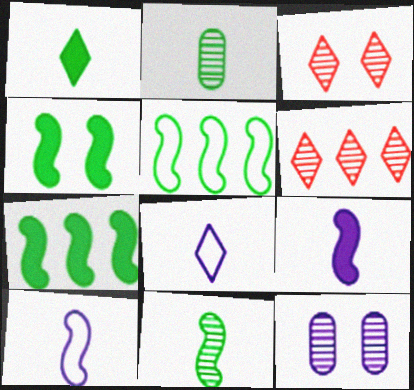[[4, 5, 11], 
[6, 11, 12]]